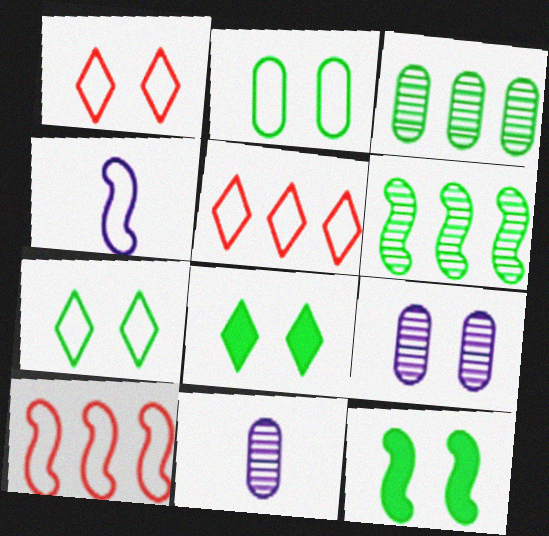[[1, 9, 12], 
[2, 4, 5], 
[5, 11, 12], 
[8, 10, 11]]